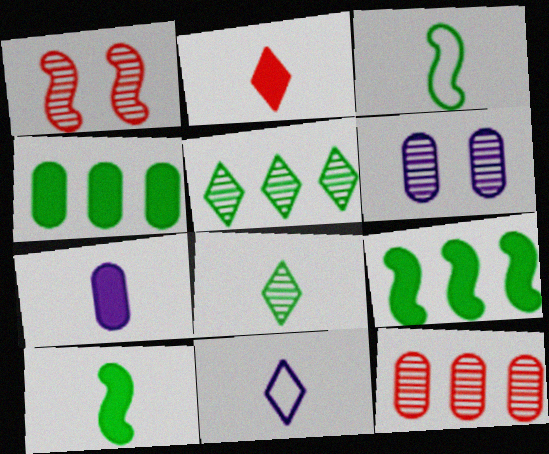[[1, 4, 11], 
[2, 7, 10], 
[2, 8, 11]]